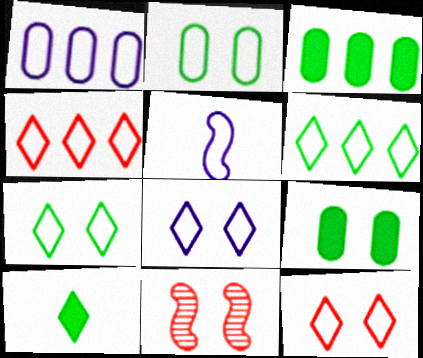[[1, 5, 8], 
[1, 10, 11], 
[2, 4, 5], 
[7, 8, 12], 
[8, 9, 11]]